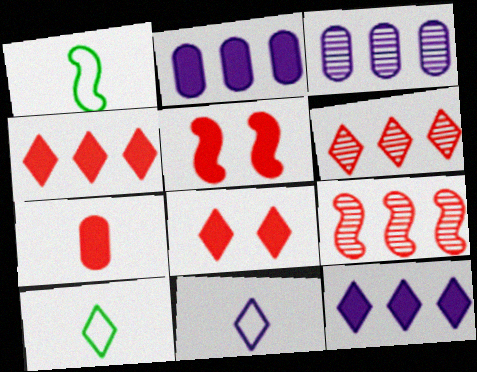[[1, 3, 8], 
[3, 5, 10], 
[4, 5, 7]]